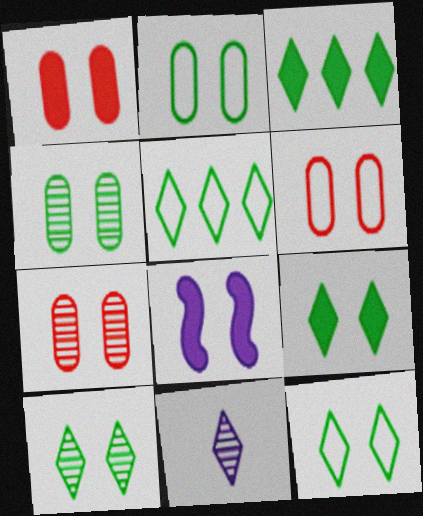[[1, 6, 7], 
[1, 8, 9], 
[6, 8, 10], 
[7, 8, 12], 
[9, 10, 12]]